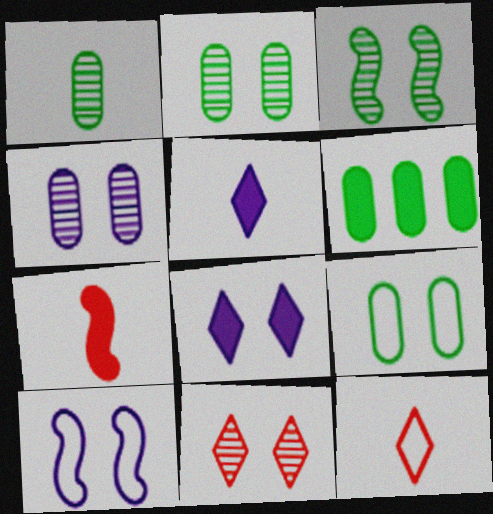[[1, 6, 9], 
[3, 4, 11], 
[4, 8, 10], 
[6, 7, 8]]